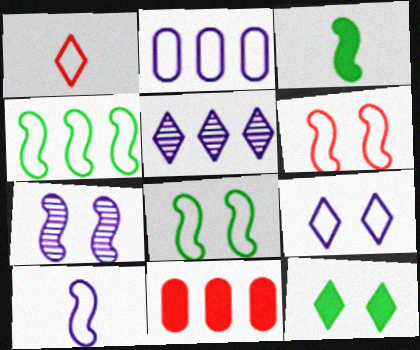[[1, 2, 8], 
[1, 5, 12], 
[2, 9, 10], 
[4, 5, 11], 
[4, 6, 10]]